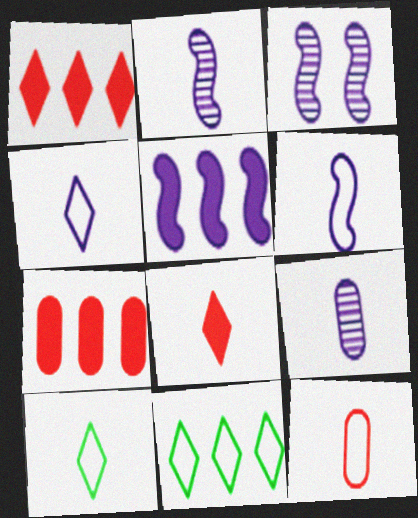[[3, 5, 6], 
[3, 7, 10], 
[6, 10, 12]]